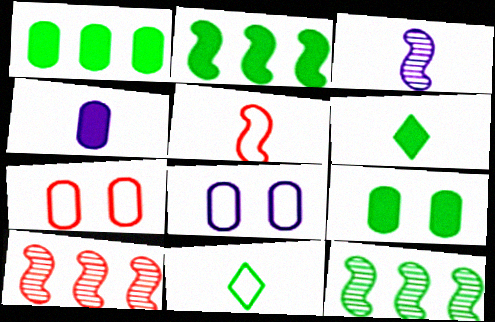[[2, 6, 9], 
[6, 8, 10], 
[9, 11, 12]]